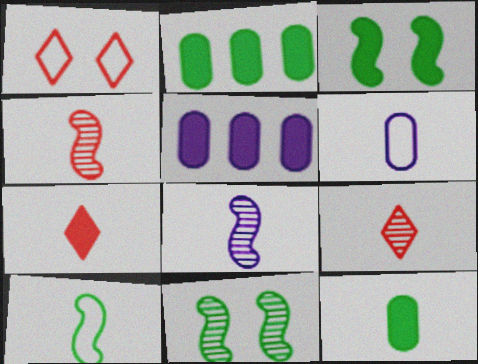[[1, 2, 8], 
[3, 5, 7]]